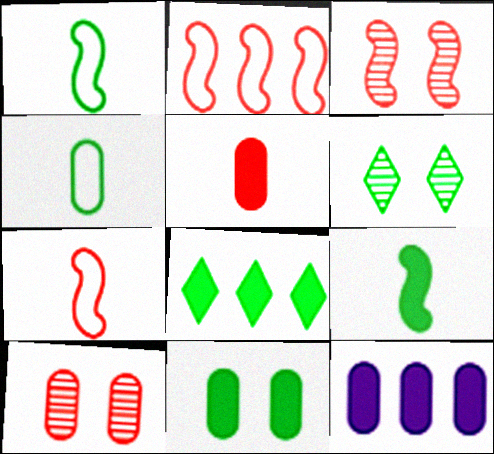[[4, 10, 12], 
[5, 11, 12], 
[6, 7, 12], 
[8, 9, 11]]